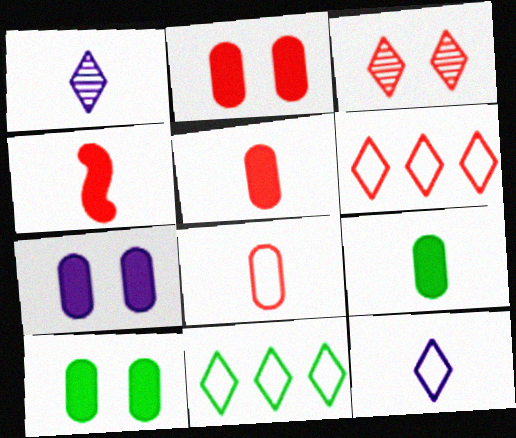[[2, 7, 10]]